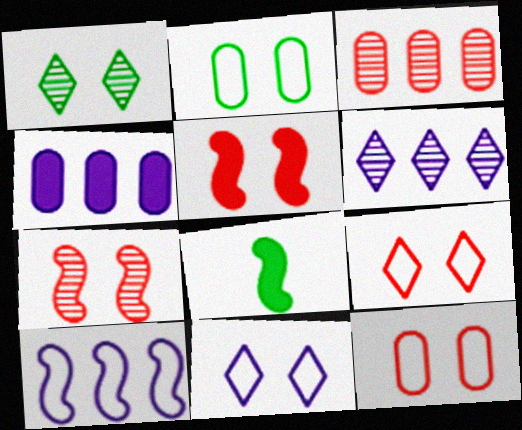[[3, 8, 11], 
[4, 6, 10], 
[6, 8, 12], 
[7, 8, 10]]